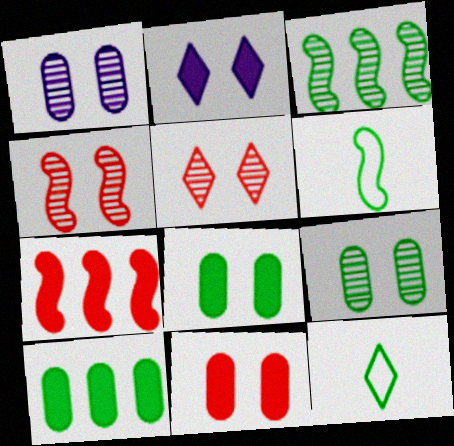[[1, 7, 12], 
[3, 8, 12]]